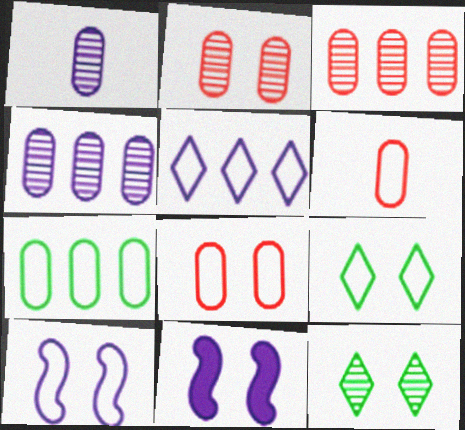[[1, 5, 11], 
[2, 9, 11], 
[8, 9, 10], 
[8, 11, 12]]